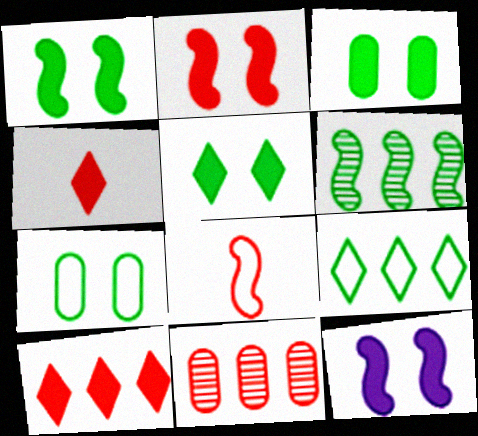[[1, 2, 12], 
[1, 3, 5], 
[6, 8, 12]]